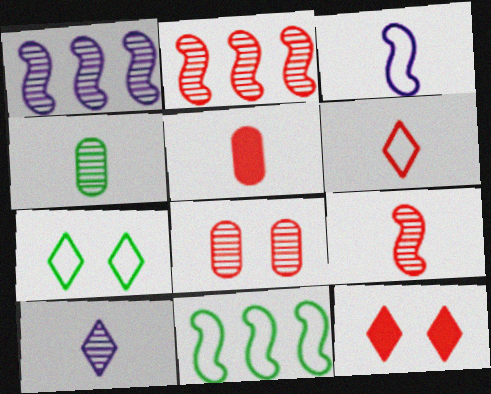[[1, 5, 7], 
[4, 9, 10], 
[5, 6, 9]]